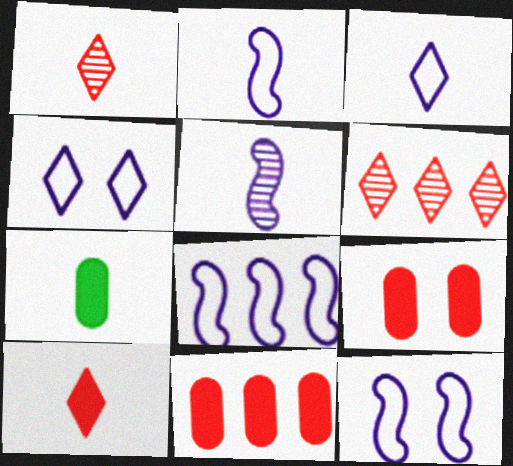[[1, 2, 7], 
[2, 8, 12], 
[6, 7, 12]]